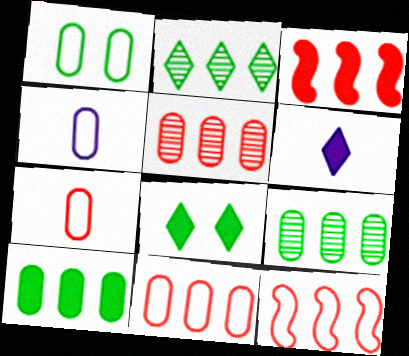[[1, 4, 11]]